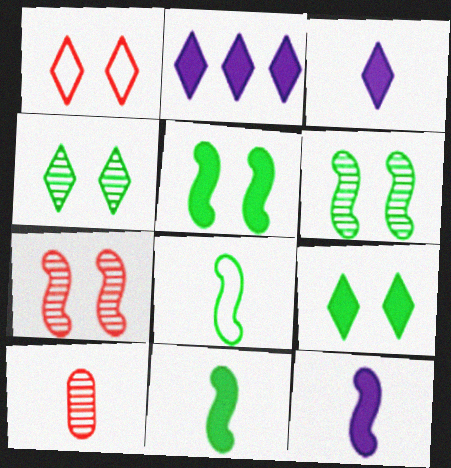[[3, 8, 10]]